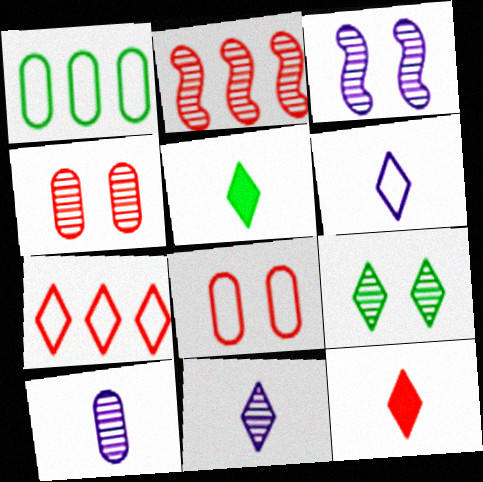[[1, 3, 12], 
[2, 8, 12], 
[2, 9, 10], 
[3, 4, 9]]